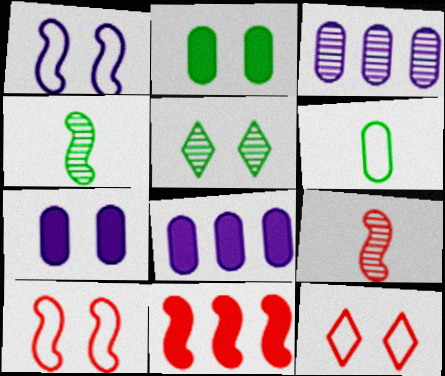[[1, 4, 11], 
[3, 5, 9], 
[4, 8, 12], 
[5, 7, 10], 
[9, 10, 11]]